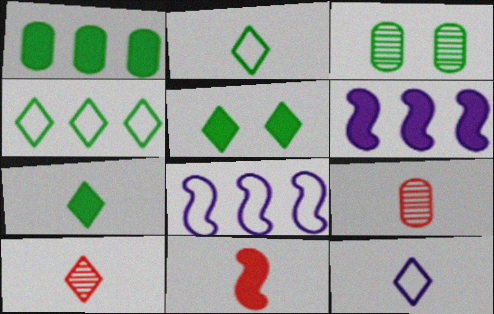[[5, 8, 9], 
[7, 10, 12]]